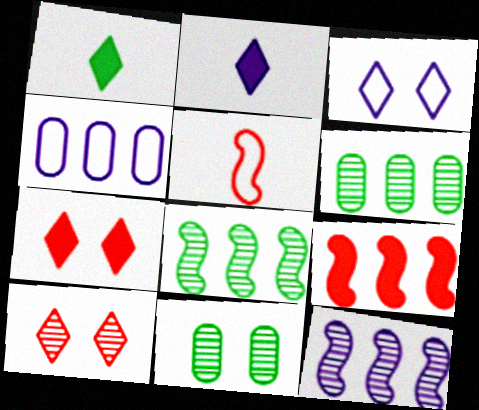[]